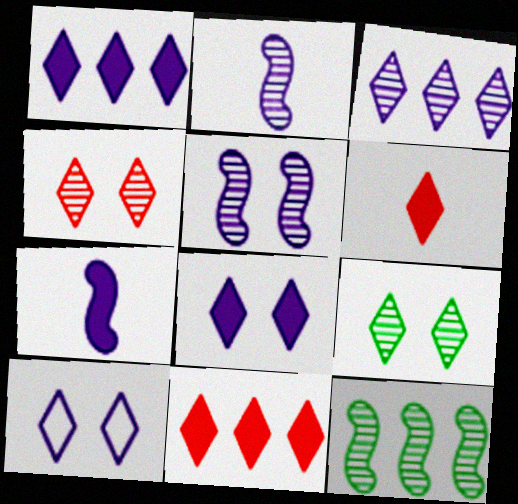[]